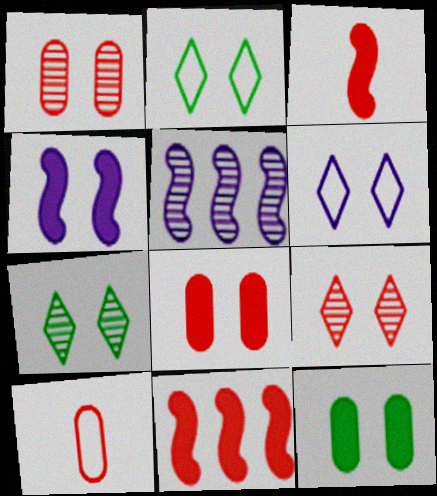[[1, 2, 4], 
[9, 10, 11]]